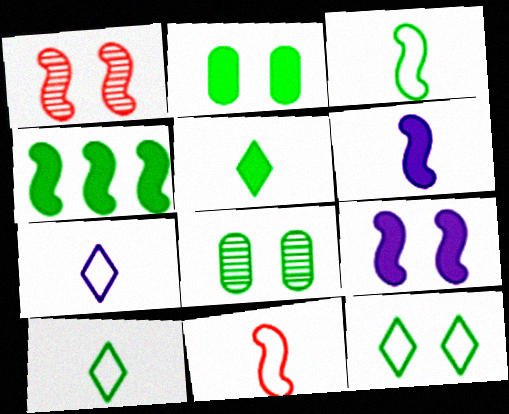[[2, 4, 5], 
[4, 8, 10]]